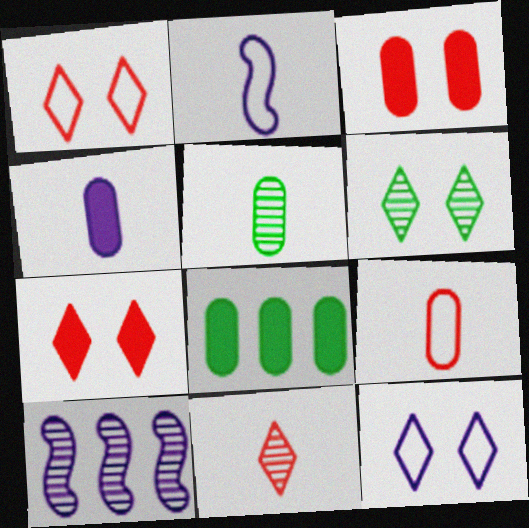[[3, 4, 8], 
[4, 5, 9], 
[4, 10, 12], 
[6, 7, 12]]